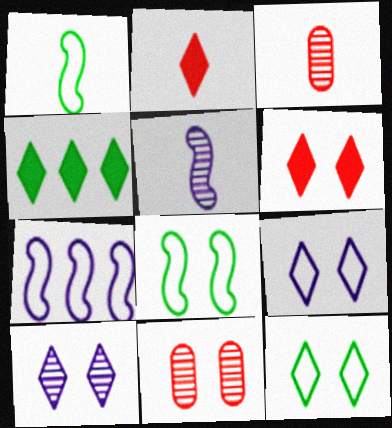[[6, 10, 12]]